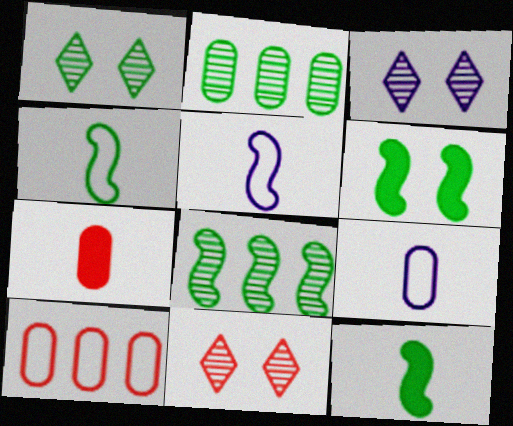[[1, 3, 11], 
[3, 10, 12], 
[4, 6, 8]]